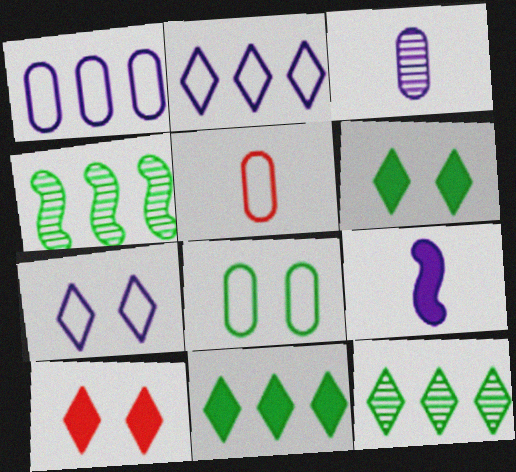[[1, 5, 8]]